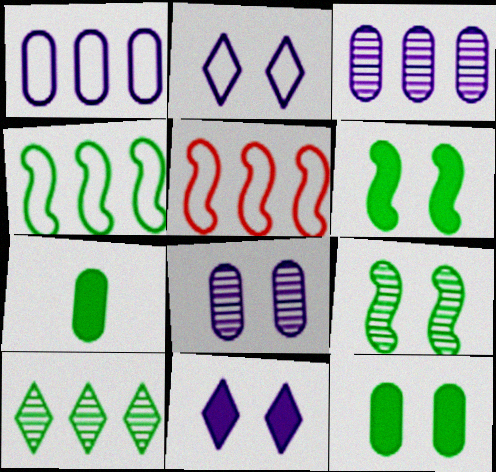[]